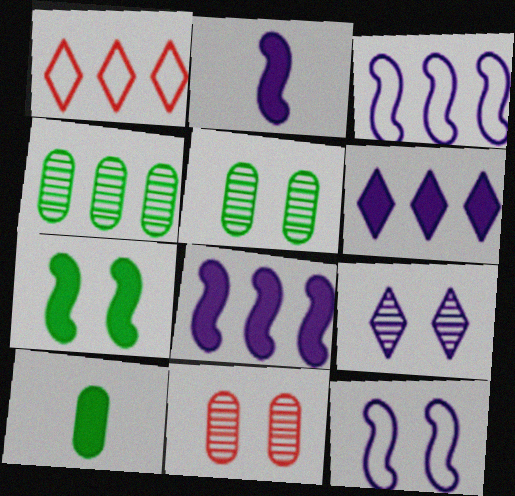[[1, 2, 5], 
[1, 4, 8]]